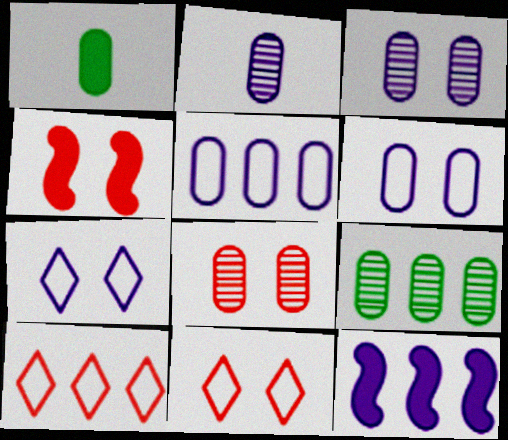[[1, 5, 8], 
[2, 7, 12], 
[2, 8, 9], 
[4, 8, 11], 
[9, 10, 12]]